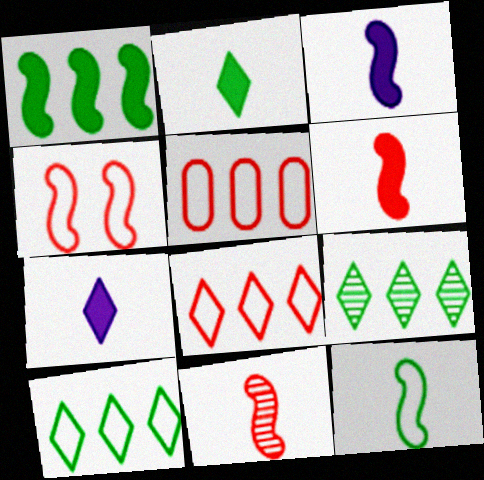[[3, 11, 12]]